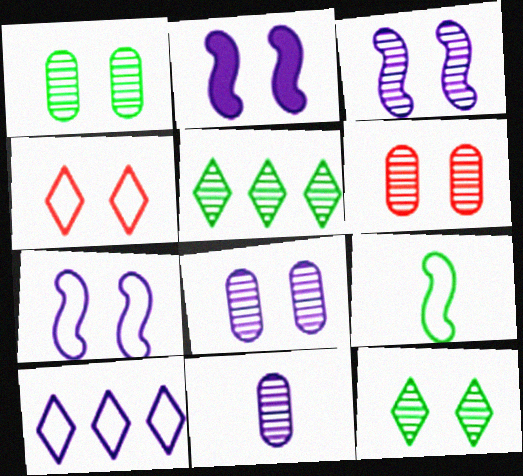[[1, 2, 4], 
[1, 6, 8], 
[2, 3, 7], 
[2, 10, 11], 
[3, 6, 12]]